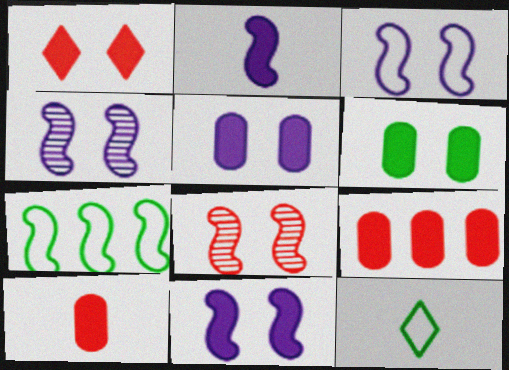[[1, 6, 11], 
[2, 7, 8], 
[3, 4, 11], 
[4, 9, 12]]